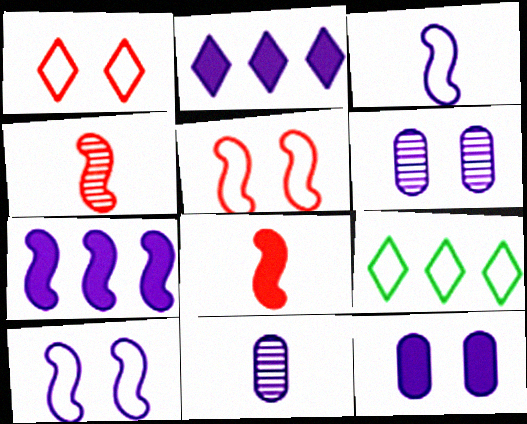[[2, 3, 6], 
[2, 10, 11], 
[4, 9, 12], 
[6, 8, 9]]